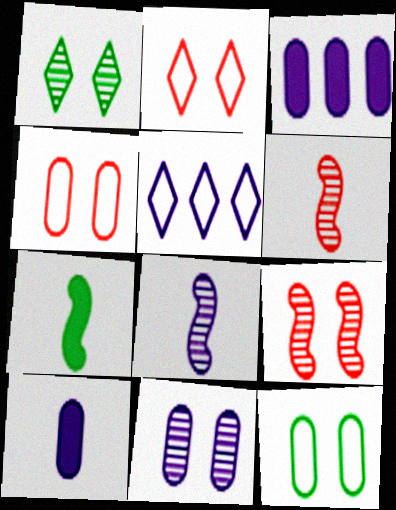[[1, 9, 11]]